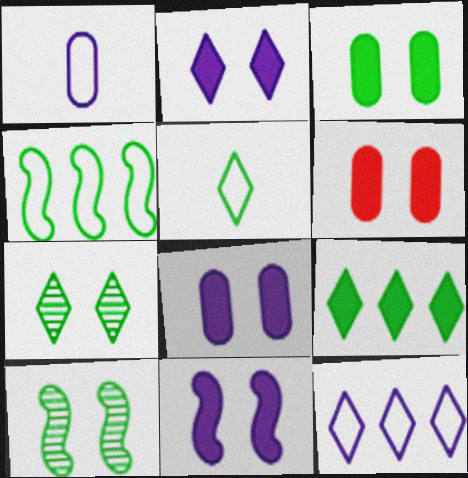[[2, 8, 11], 
[3, 6, 8], 
[5, 7, 9]]